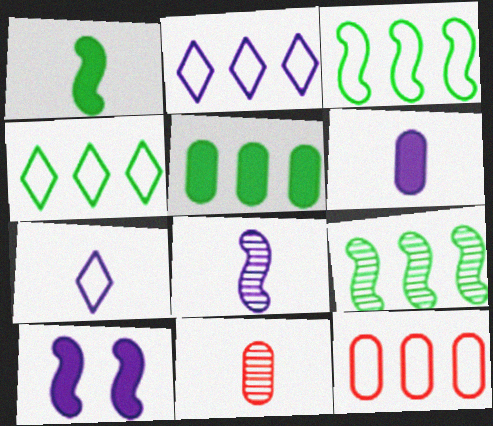[[1, 7, 11], 
[2, 3, 12], 
[4, 5, 9], 
[4, 10, 11], 
[6, 7, 8]]